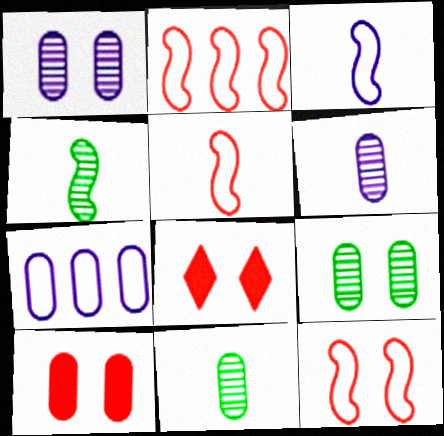[[2, 5, 12], 
[4, 7, 8], 
[7, 10, 11]]